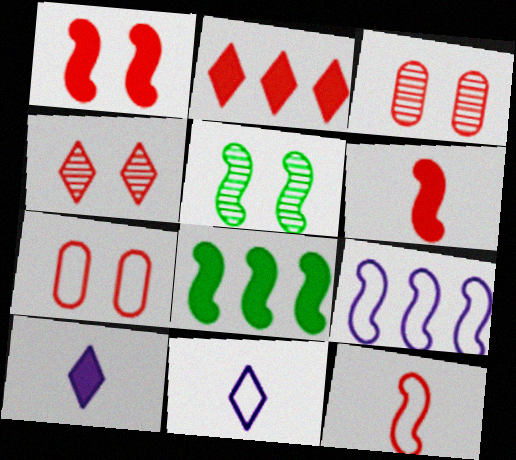[[1, 4, 7], 
[2, 3, 12], 
[3, 8, 11], 
[5, 6, 9]]